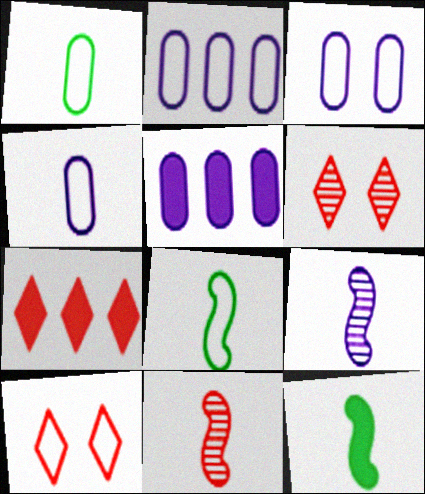[[2, 3, 4], 
[2, 6, 12], 
[2, 8, 10], 
[5, 6, 8]]